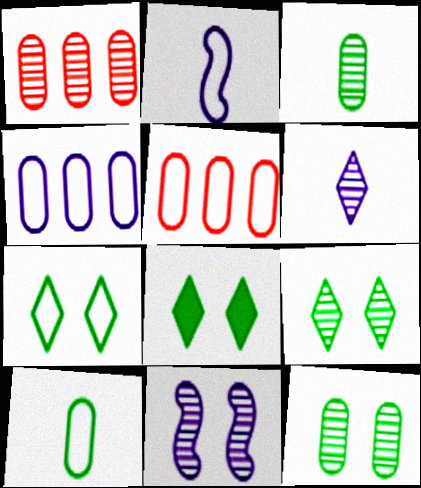[[1, 2, 8], 
[2, 5, 7], 
[7, 8, 9]]